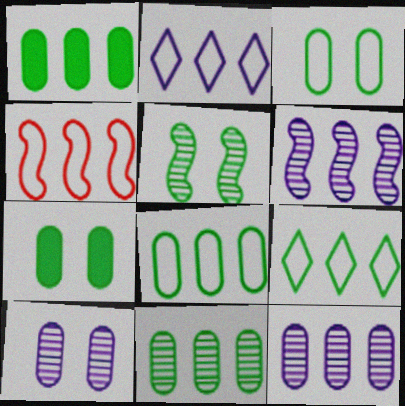[[1, 8, 11], 
[2, 4, 8]]